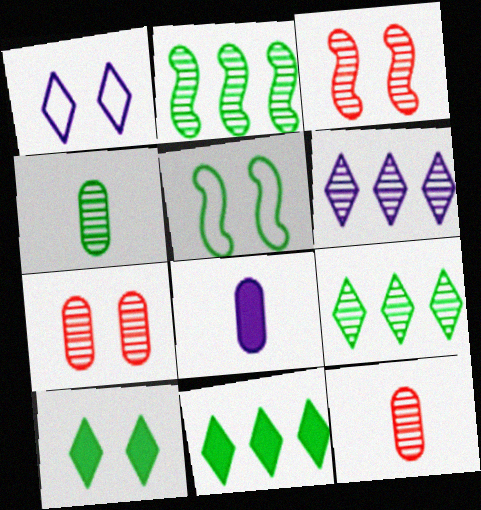[[3, 4, 6], 
[4, 5, 11]]